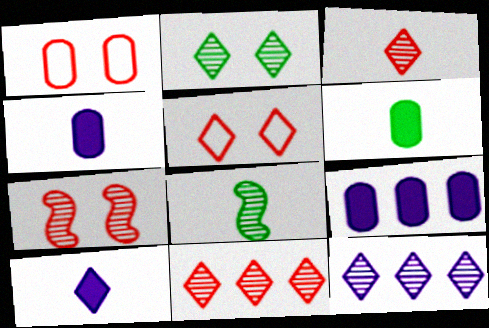[[2, 3, 12], 
[5, 8, 9]]